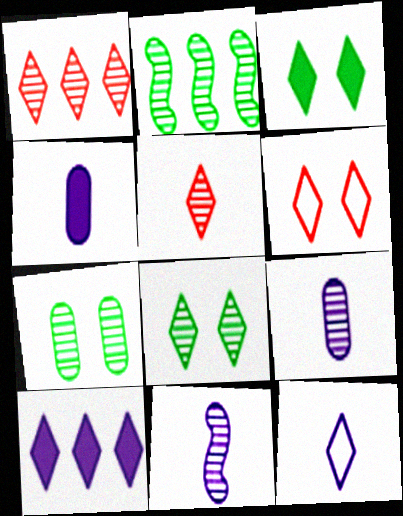[[1, 3, 12], 
[1, 7, 11], 
[2, 4, 6], 
[4, 11, 12]]